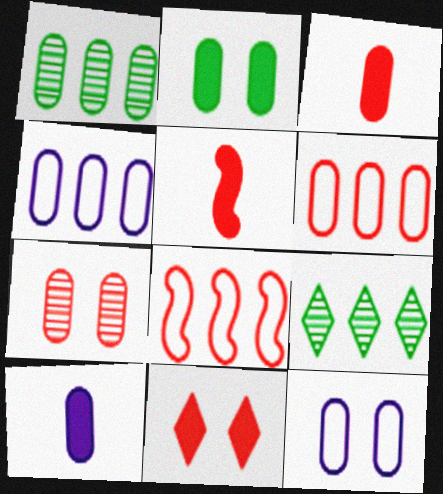[[1, 3, 12], 
[2, 7, 12], 
[3, 6, 7], 
[5, 9, 12]]